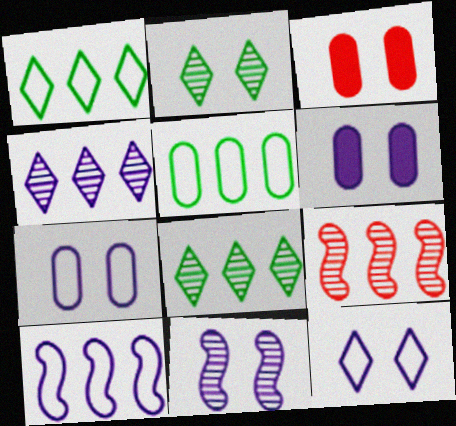[[6, 11, 12]]